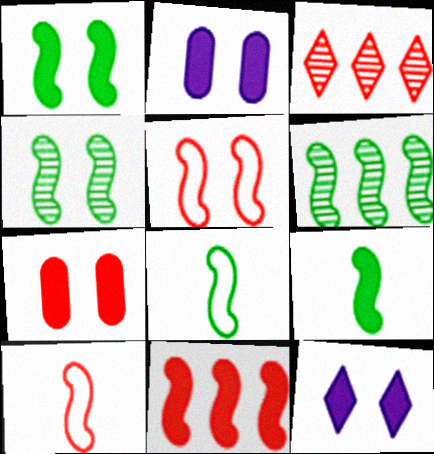[[1, 6, 8], 
[1, 7, 12], 
[2, 3, 8], 
[3, 7, 10]]